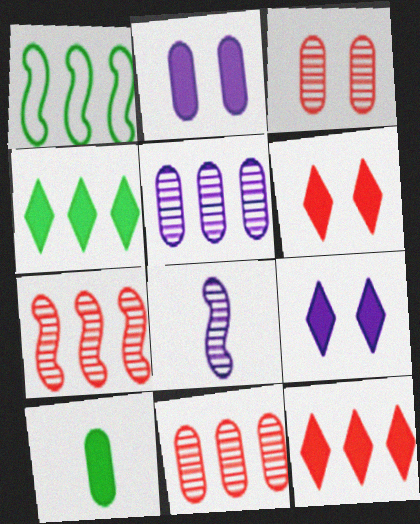[[1, 5, 12]]